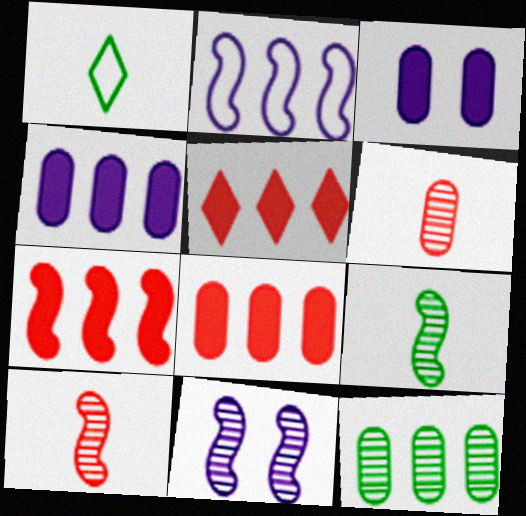[[1, 8, 11], 
[2, 5, 12], 
[5, 7, 8]]